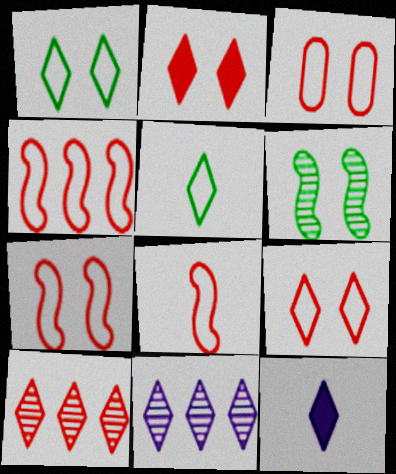[[1, 10, 12], 
[2, 5, 11], 
[3, 7, 9], 
[4, 7, 8]]